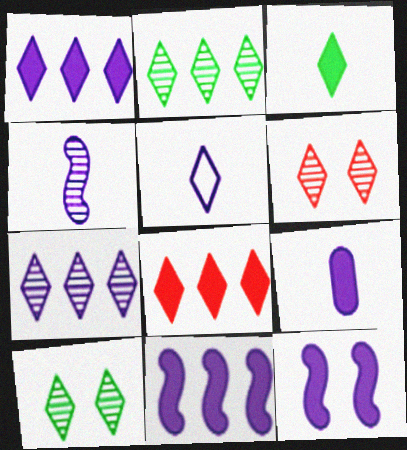[[1, 9, 12], 
[4, 5, 9], 
[5, 8, 10]]